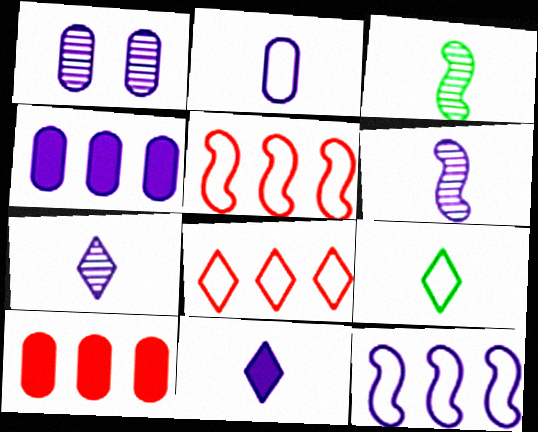[[1, 2, 4], 
[1, 11, 12], 
[2, 6, 11]]